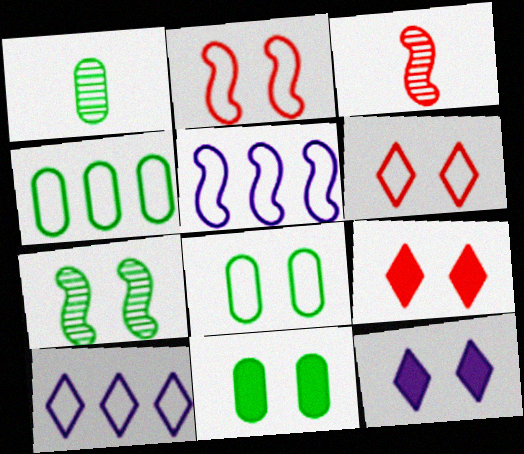[[1, 4, 11], 
[1, 5, 9], 
[3, 4, 12], 
[3, 10, 11]]